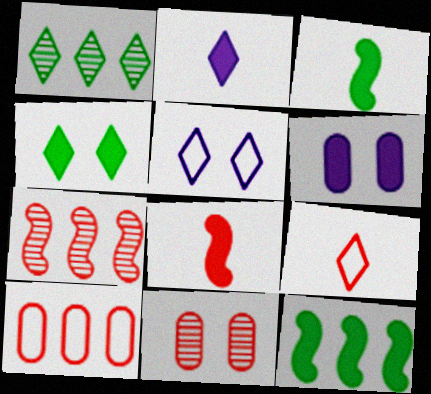[]